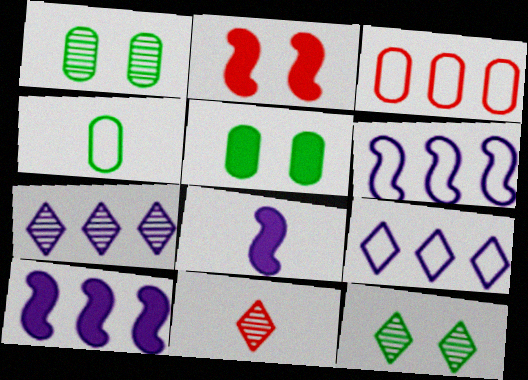[[2, 3, 11], 
[2, 4, 7], 
[3, 8, 12], 
[4, 8, 11], 
[5, 6, 11], 
[7, 11, 12]]